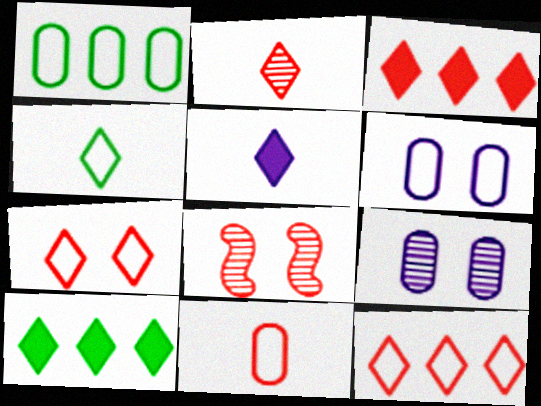[[1, 5, 8], 
[1, 6, 11], 
[2, 3, 7], 
[2, 4, 5], 
[3, 8, 11]]